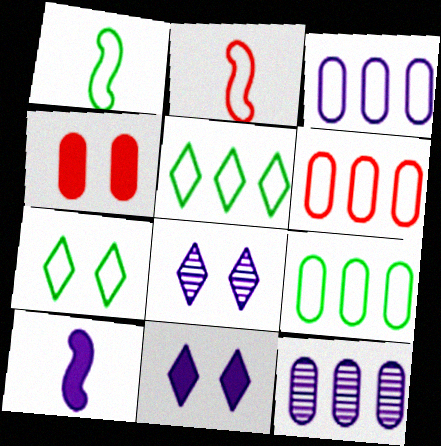[[1, 7, 9], 
[2, 3, 7], 
[3, 6, 9], 
[3, 8, 10]]